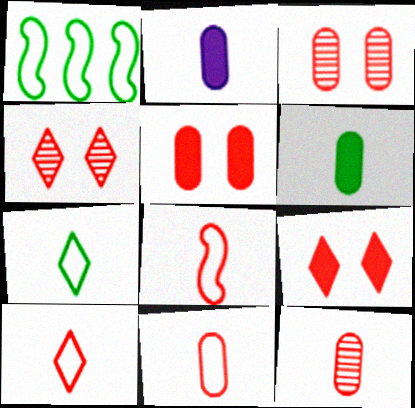[[1, 2, 4], 
[8, 10, 11]]